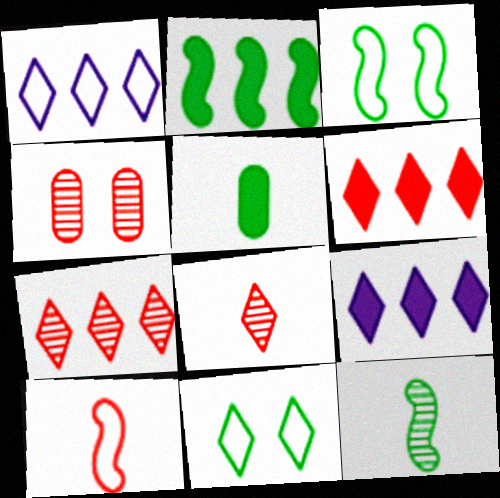[[2, 3, 12], 
[4, 6, 10], 
[8, 9, 11]]